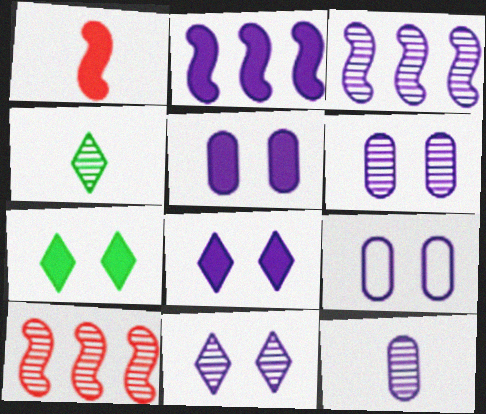[[3, 11, 12], 
[4, 6, 10], 
[5, 6, 9]]